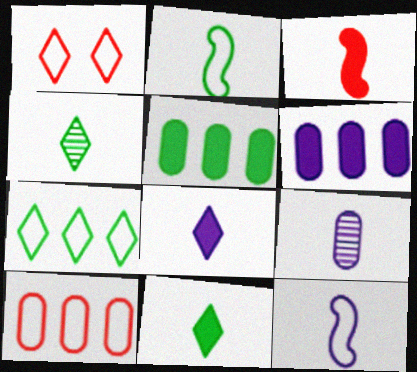[[8, 9, 12]]